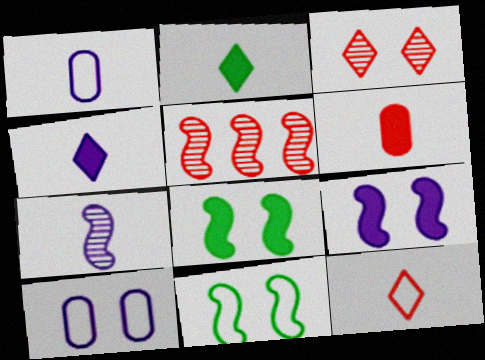[[1, 4, 7], 
[2, 5, 10], 
[3, 8, 10]]